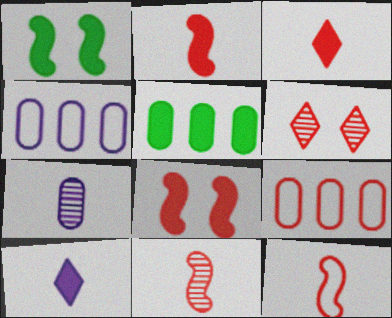[[2, 6, 9], 
[2, 11, 12], 
[5, 8, 10]]